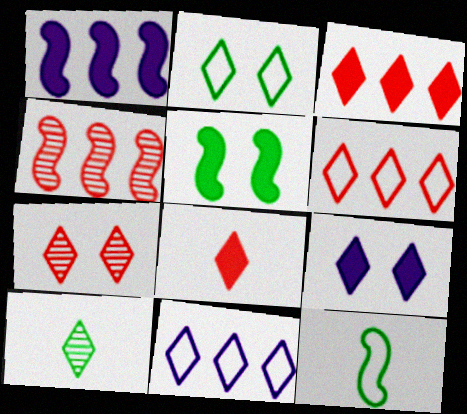[[2, 7, 9], 
[6, 7, 8], 
[6, 9, 10]]